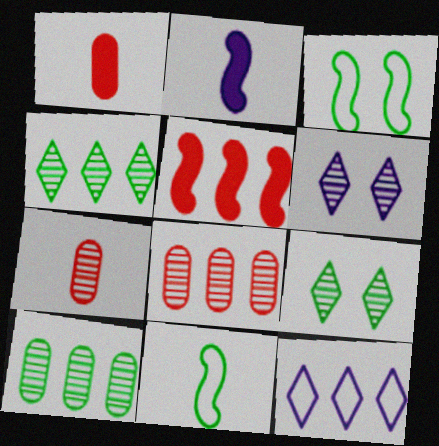[[5, 10, 12]]